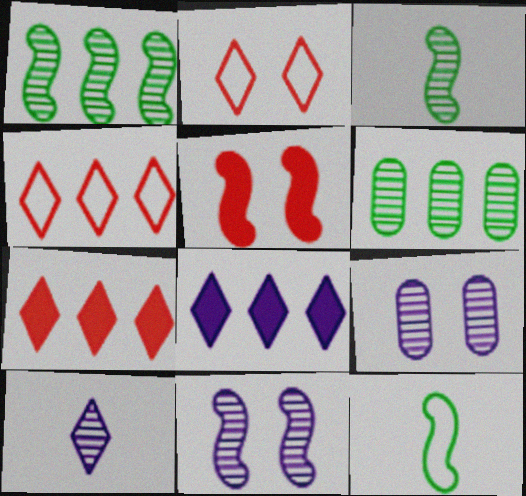[[7, 9, 12]]